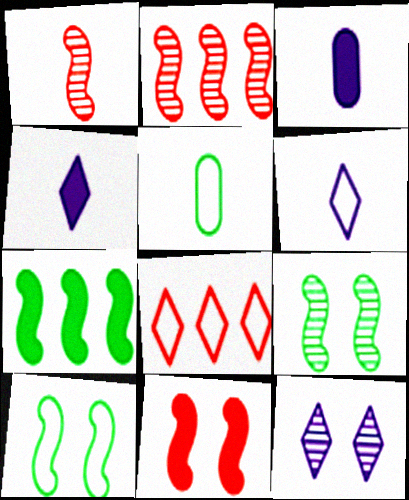[[1, 4, 5], 
[3, 8, 9]]